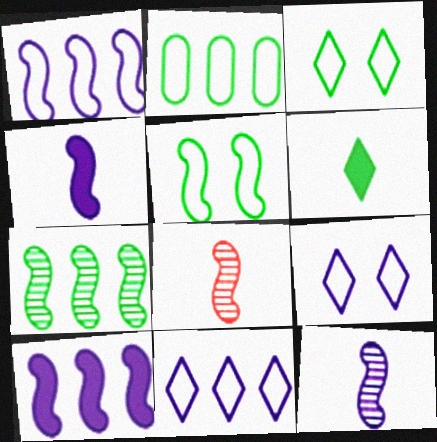[[5, 8, 10]]